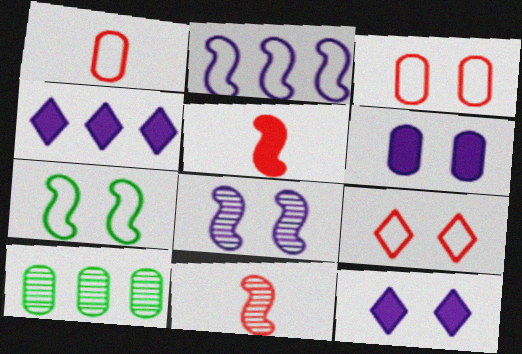[[1, 6, 10]]